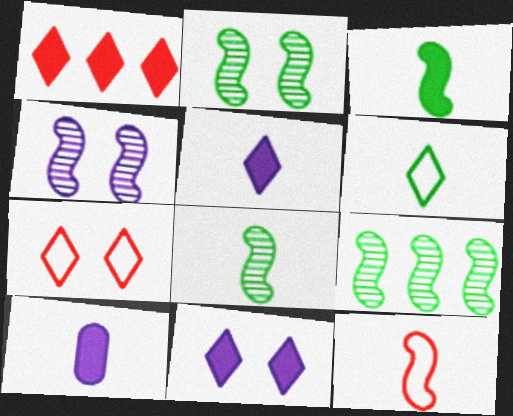[[2, 8, 9], 
[7, 9, 10]]